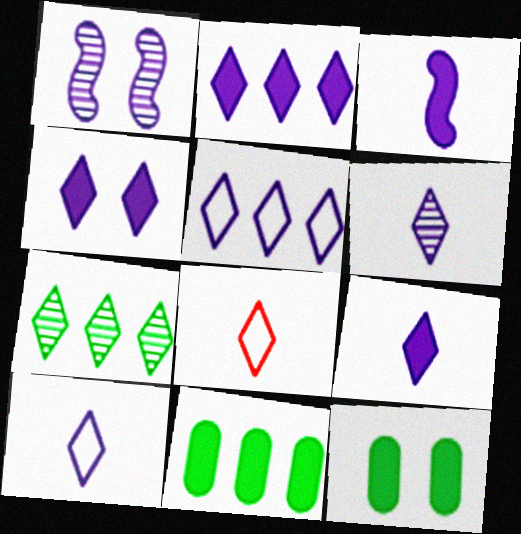[[1, 8, 11], 
[2, 4, 9], 
[4, 5, 6], 
[4, 7, 8], 
[6, 9, 10]]